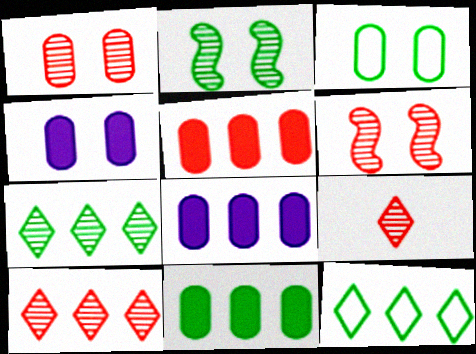[[1, 3, 4], 
[5, 8, 11]]